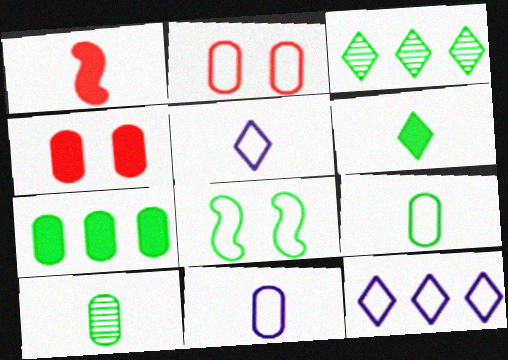[[1, 5, 10]]